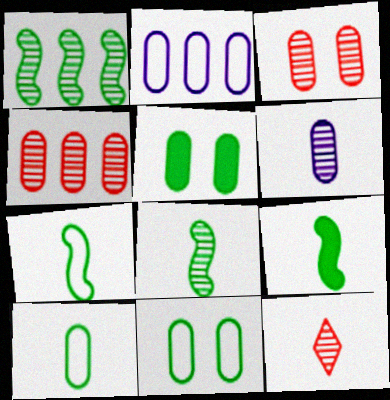[[6, 8, 12], 
[7, 8, 9]]